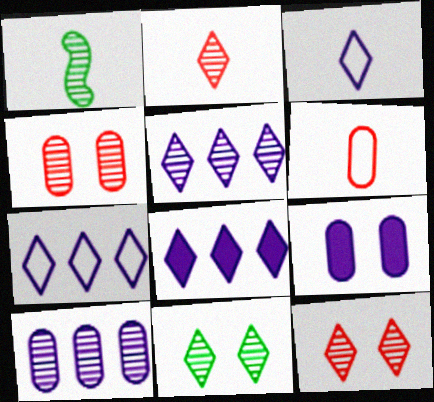[[1, 4, 5], 
[1, 10, 12], 
[2, 5, 11], 
[5, 7, 8]]